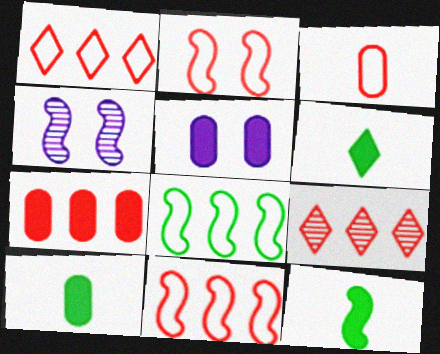[[1, 2, 3], 
[1, 4, 10], 
[4, 11, 12], 
[5, 7, 10], 
[6, 10, 12], 
[7, 9, 11]]